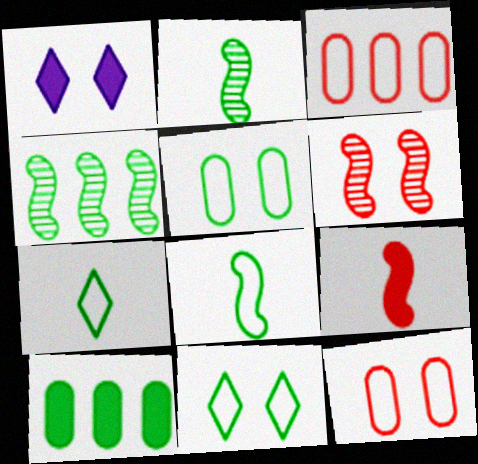[[1, 2, 3], 
[1, 5, 6], 
[1, 9, 10], 
[2, 10, 11]]